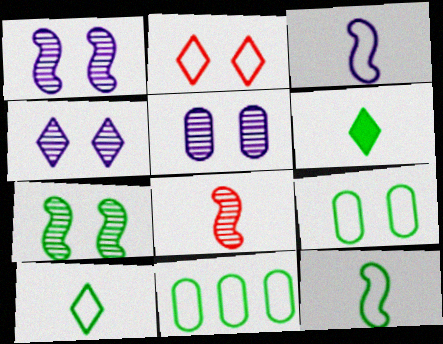[[1, 4, 5], 
[2, 3, 11], 
[6, 7, 11]]